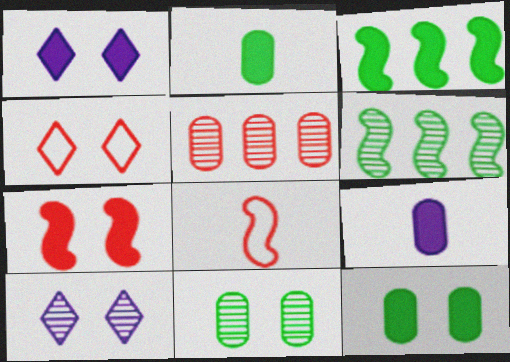[[1, 7, 12], 
[4, 6, 9]]